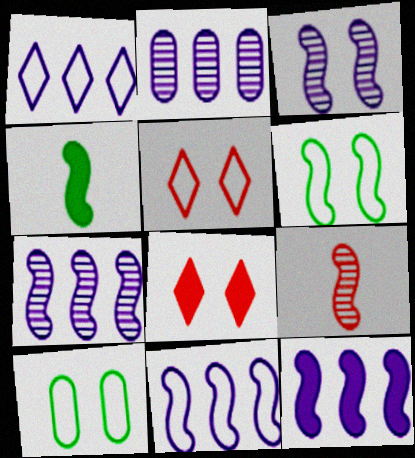[[1, 2, 12], 
[2, 4, 5], 
[3, 8, 10], 
[6, 9, 12], 
[7, 11, 12]]